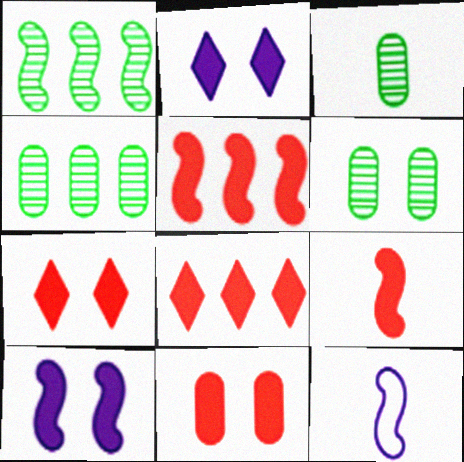[[3, 4, 6], 
[4, 7, 12], 
[6, 8, 12], 
[8, 9, 11]]